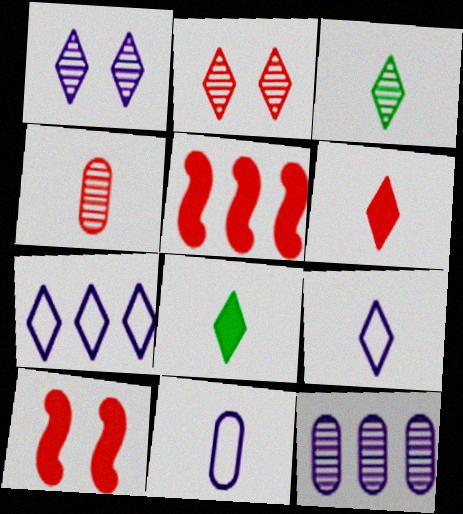[[2, 7, 8], 
[3, 6, 9]]